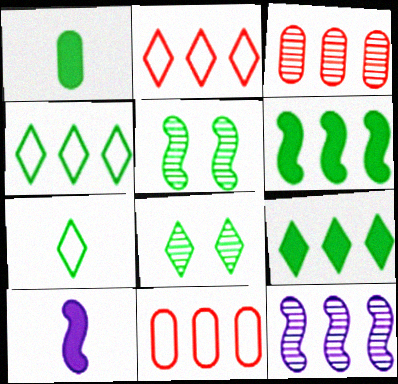[[1, 4, 5], 
[7, 8, 9], 
[8, 10, 11], 
[9, 11, 12]]